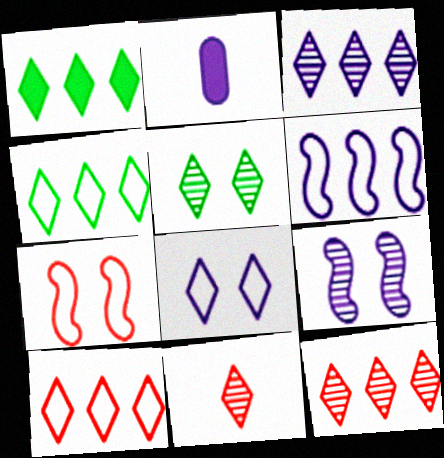[[1, 3, 10], 
[1, 8, 11], 
[3, 5, 11]]